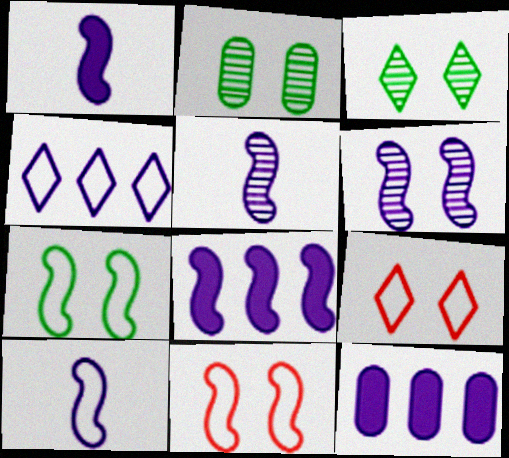[[1, 5, 10], 
[6, 8, 10]]